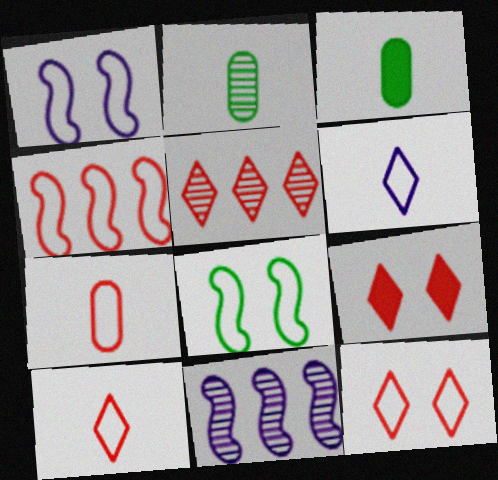[[1, 3, 5], 
[3, 11, 12], 
[4, 7, 12], 
[5, 9, 10]]